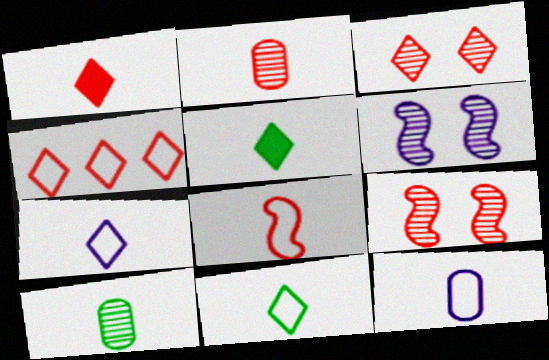[[1, 2, 8], 
[1, 3, 4], 
[8, 11, 12]]